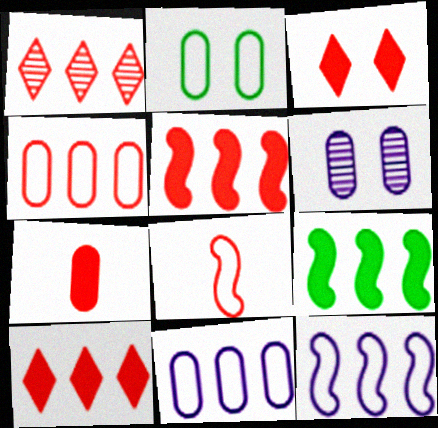[[1, 4, 5], 
[1, 9, 11], 
[3, 5, 7]]